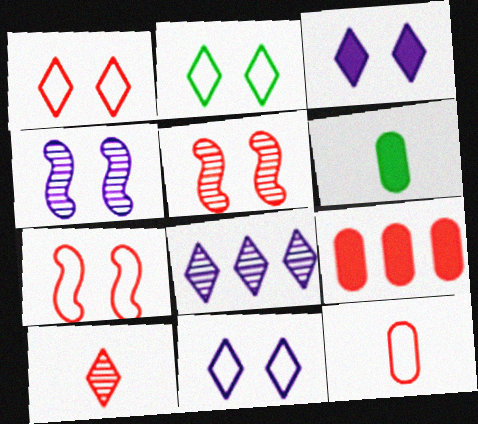[[1, 2, 11], 
[6, 7, 8], 
[7, 9, 10]]